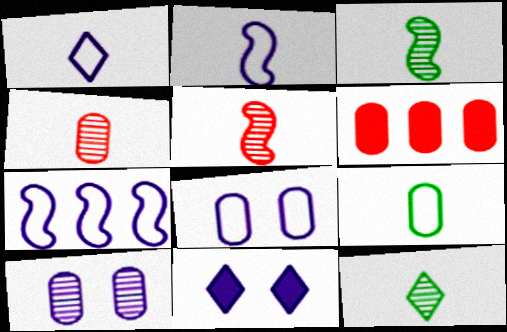[[1, 7, 8], 
[6, 9, 10]]